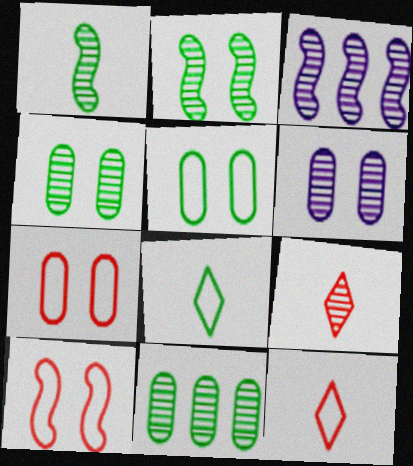[[3, 4, 9]]